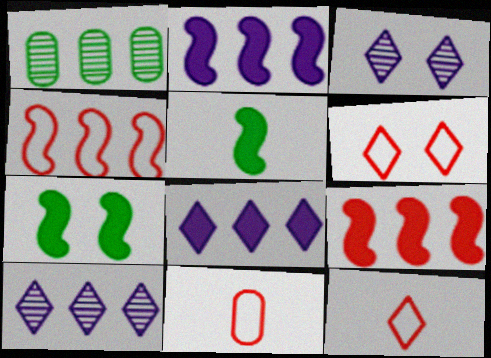[[1, 4, 8], 
[4, 6, 11], 
[7, 10, 11]]